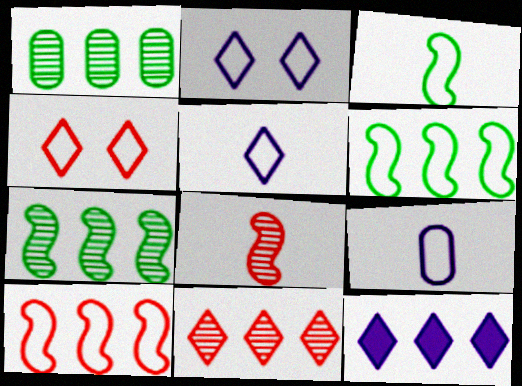[[1, 10, 12], 
[4, 6, 9]]